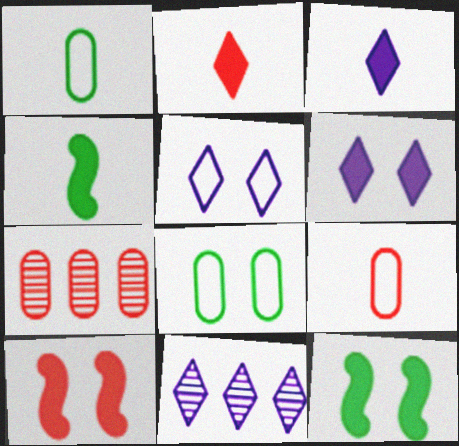[[1, 10, 11], 
[3, 5, 11], 
[4, 5, 7], 
[9, 11, 12]]